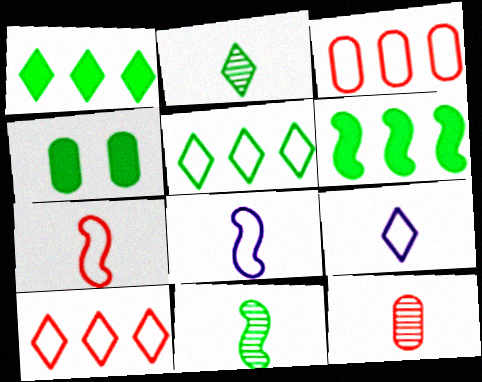[[4, 5, 11]]